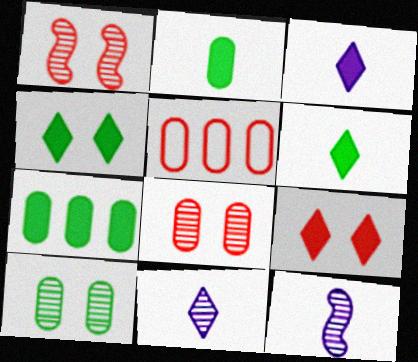[[4, 5, 12]]